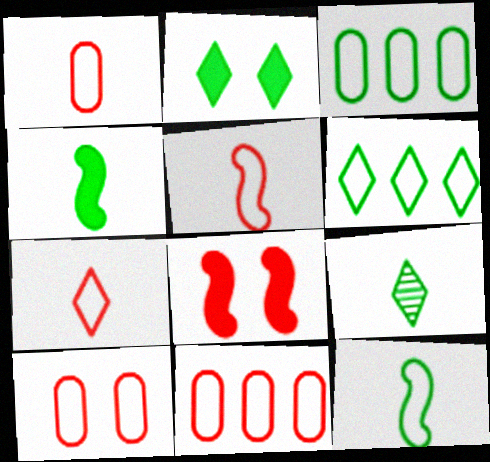[[1, 5, 7], 
[1, 10, 11], 
[2, 6, 9]]